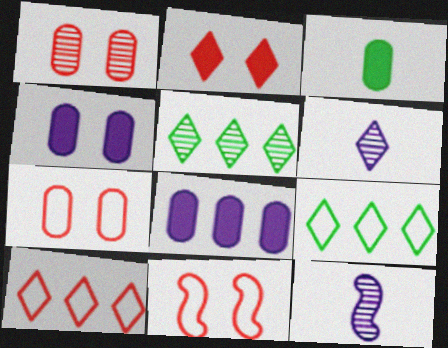[[1, 2, 11], 
[1, 5, 12], 
[2, 6, 9]]